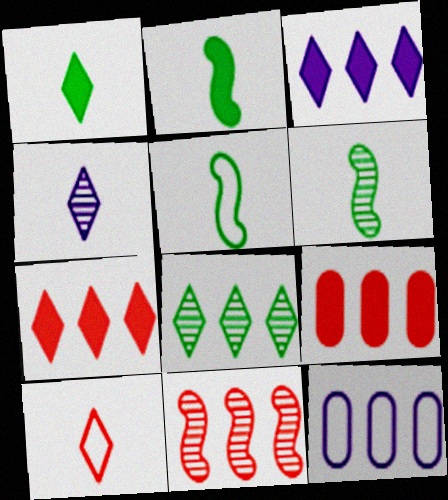[[1, 4, 10], 
[2, 5, 6]]